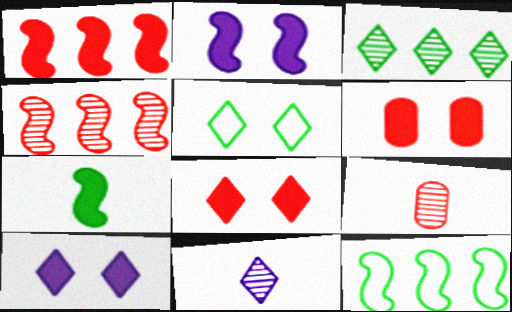[[1, 2, 7], 
[6, 11, 12], 
[9, 10, 12]]